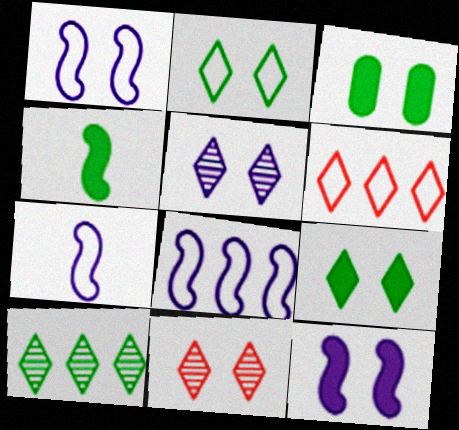[[1, 3, 11], 
[1, 7, 8]]